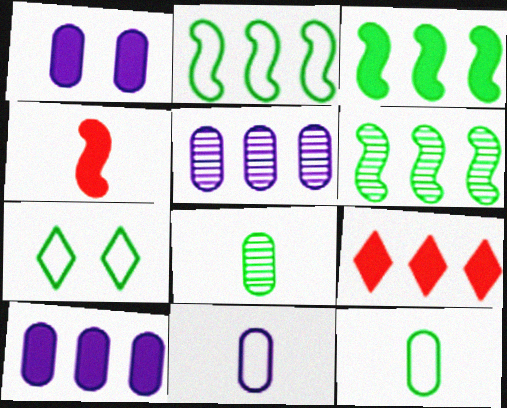[[1, 5, 11], 
[2, 3, 6], 
[2, 5, 9], 
[2, 7, 12], 
[3, 7, 8], 
[3, 9, 10], 
[4, 5, 7]]